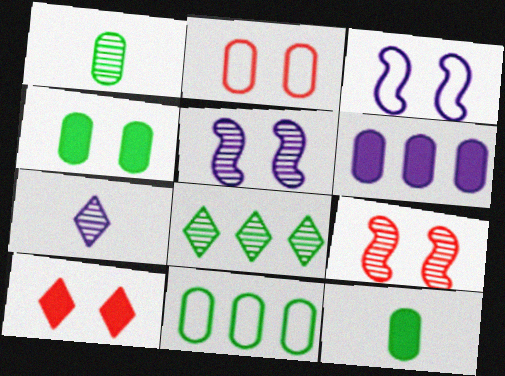[[1, 2, 6], 
[1, 4, 11], 
[2, 9, 10], 
[3, 6, 7]]